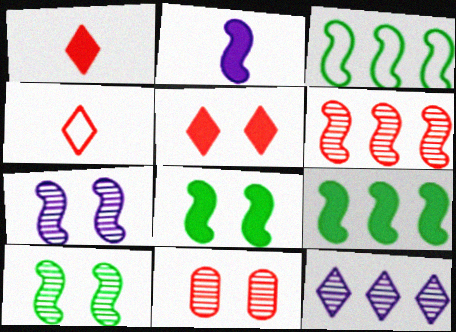[]